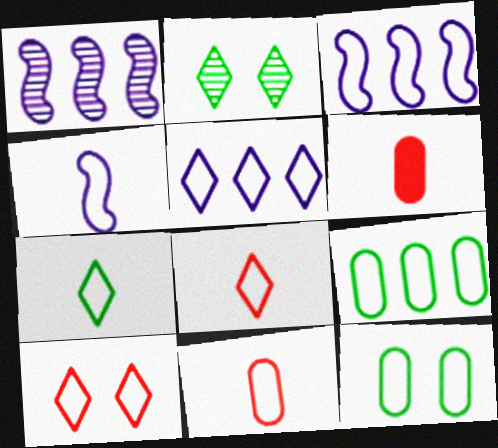[[2, 3, 6], 
[3, 8, 12], 
[4, 7, 11], 
[4, 9, 10], 
[5, 7, 10]]